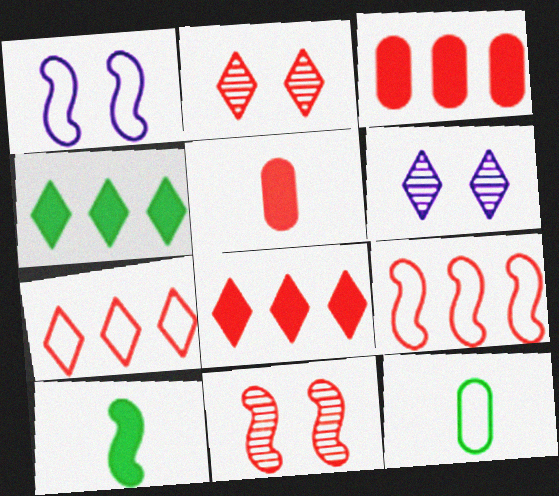[[1, 7, 12], 
[2, 5, 9], 
[5, 7, 11]]